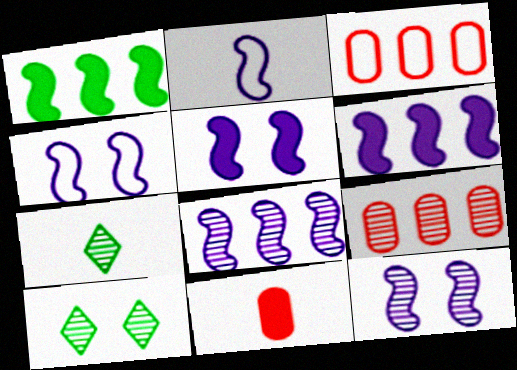[[2, 5, 8], 
[2, 6, 12], 
[2, 7, 11], 
[3, 5, 7], 
[4, 5, 12], 
[7, 9, 12]]